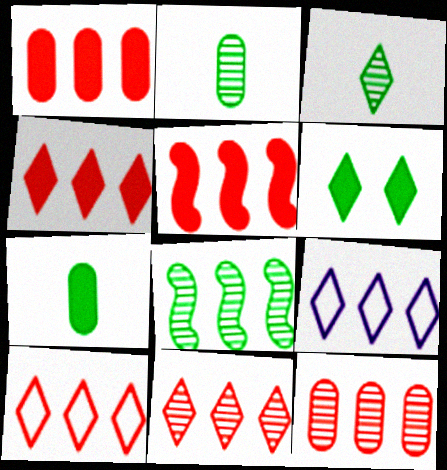[[1, 4, 5], 
[1, 8, 9], 
[4, 10, 11], 
[5, 10, 12]]